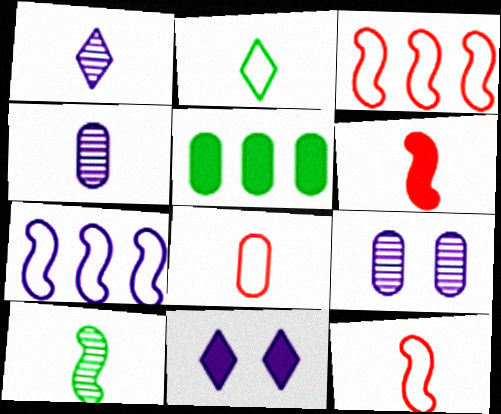[[2, 4, 6], 
[4, 7, 11], 
[5, 6, 11], 
[5, 8, 9]]